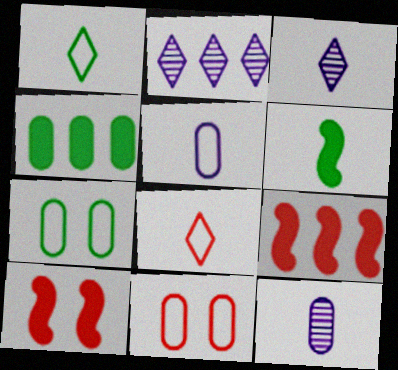[[2, 6, 11], 
[3, 7, 9], 
[4, 11, 12], 
[6, 8, 12]]